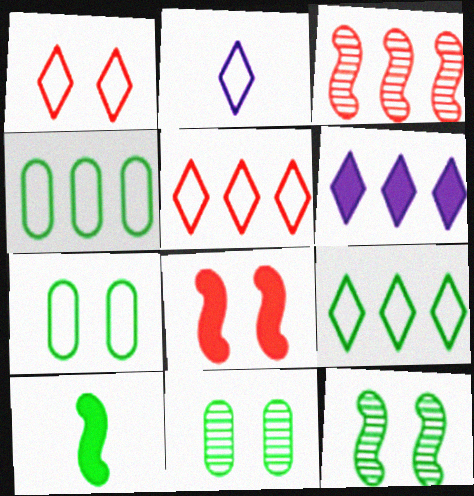[[1, 2, 9], 
[3, 4, 6], 
[9, 10, 11]]